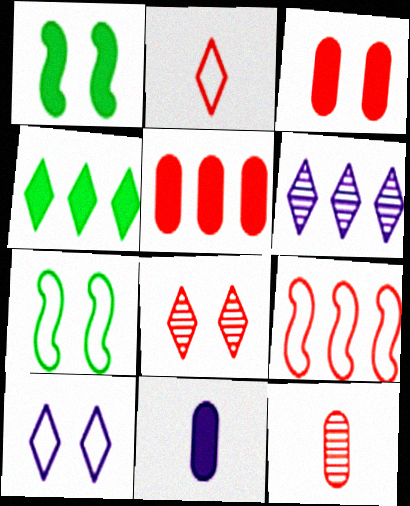[]